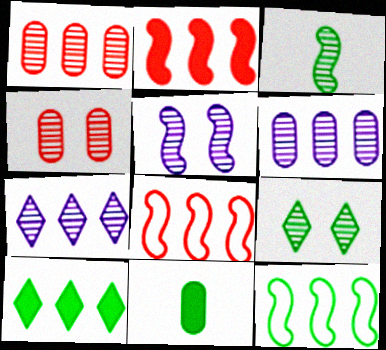[[3, 4, 7], 
[4, 5, 9], 
[6, 8, 10], 
[9, 11, 12]]